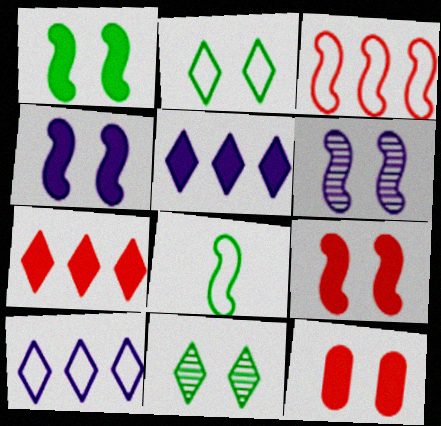[[1, 4, 9], 
[2, 6, 12]]